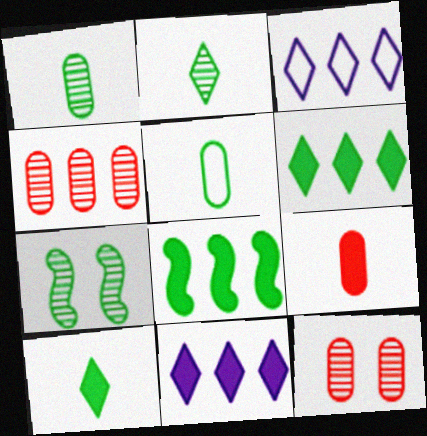[[3, 4, 8], 
[3, 7, 9], 
[5, 6, 7]]